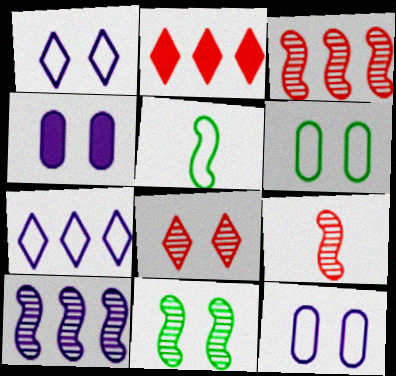[[9, 10, 11]]